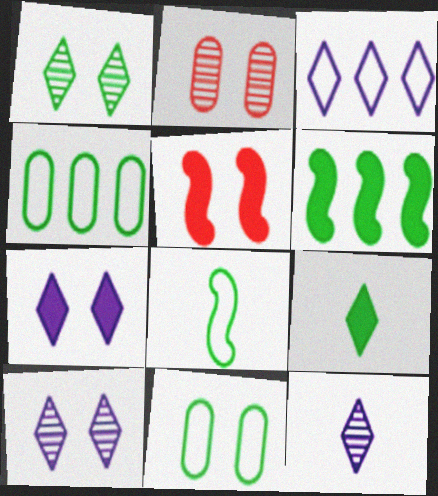[[3, 7, 12], 
[4, 5, 12], 
[5, 10, 11]]